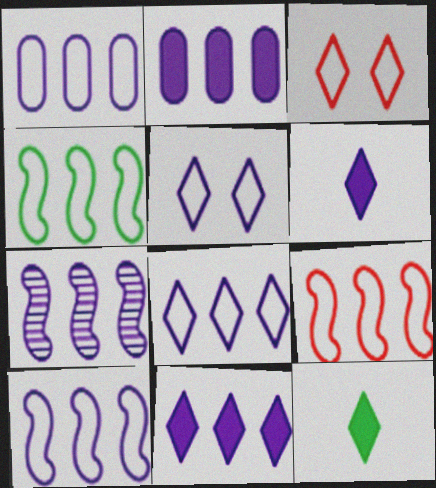[[1, 7, 11], 
[1, 8, 10], 
[2, 7, 8], 
[4, 9, 10]]